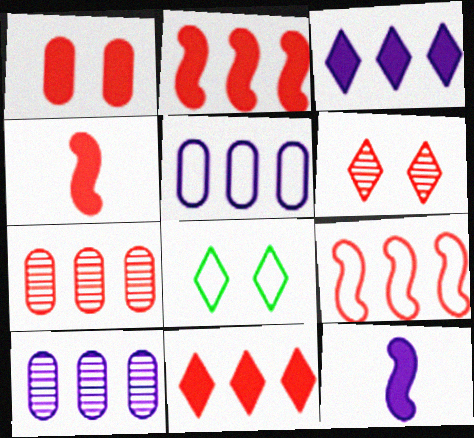[[1, 4, 11], 
[4, 8, 10], 
[7, 8, 12], 
[7, 9, 11]]